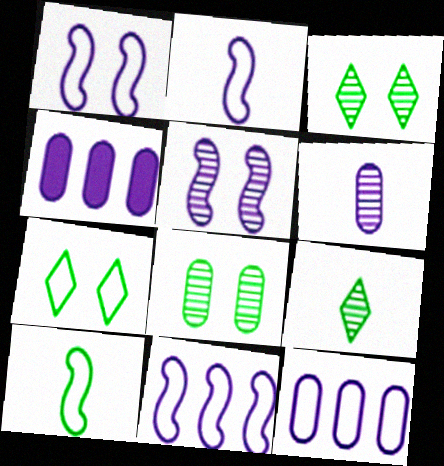[[1, 2, 11]]